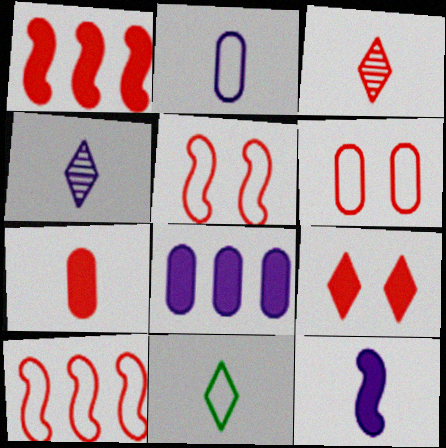[[1, 3, 6], 
[1, 7, 9], 
[2, 4, 12]]